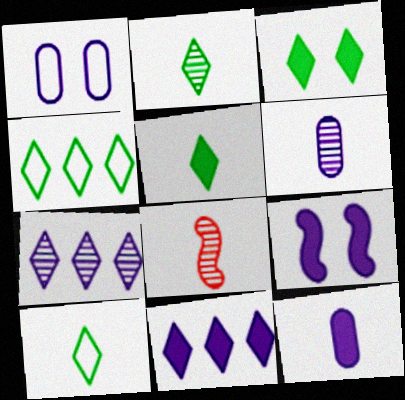[[2, 3, 4], 
[2, 5, 10], 
[2, 6, 8], 
[8, 10, 12], 
[9, 11, 12]]